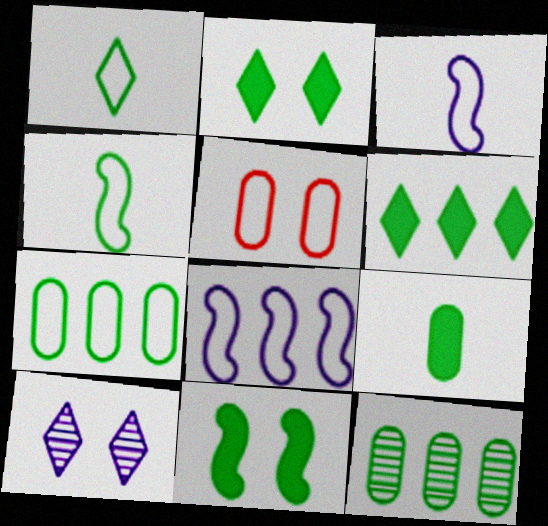[[1, 5, 8], 
[1, 11, 12], 
[2, 4, 12], 
[5, 10, 11], 
[6, 9, 11]]